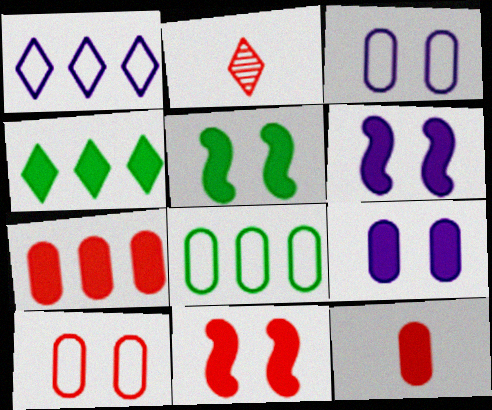[[2, 6, 8], 
[4, 6, 12], 
[5, 6, 11]]